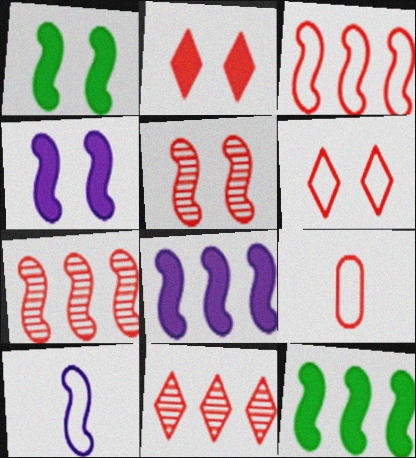[[1, 7, 10], 
[2, 7, 9], 
[3, 6, 9], 
[5, 10, 12]]